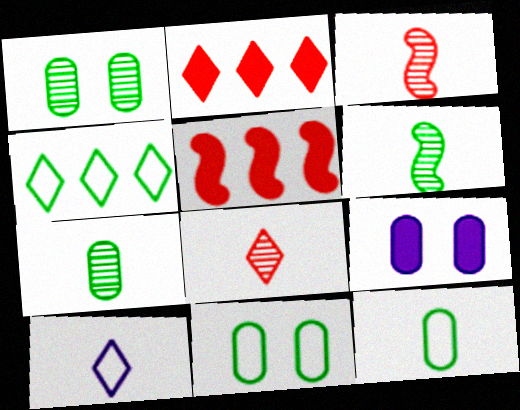[[1, 5, 10], 
[3, 4, 9]]